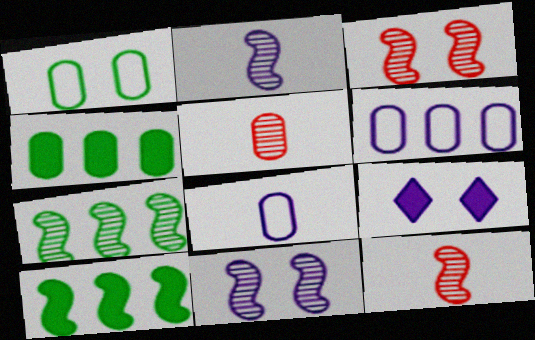[[1, 3, 9], 
[2, 3, 7], 
[2, 6, 9], 
[7, 11, 12]]